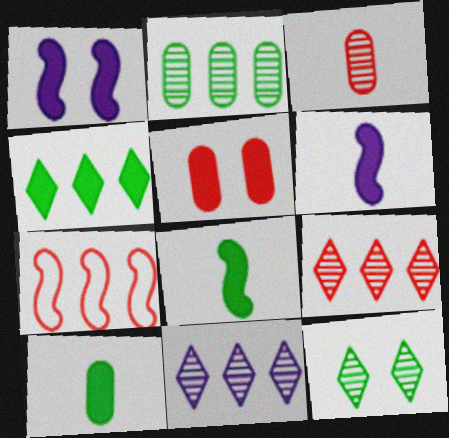[[4, 5, 6]]